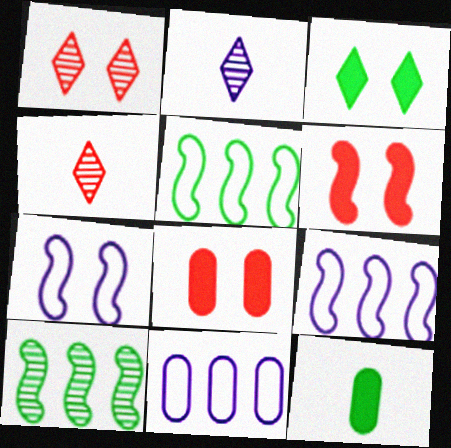[[1, 9, 12], 
[2, 5, 8]]